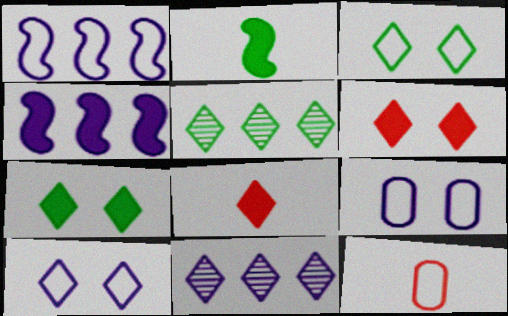[[1, 3, 12], 
[3, 8, 11], 
[5, 8, 10]]